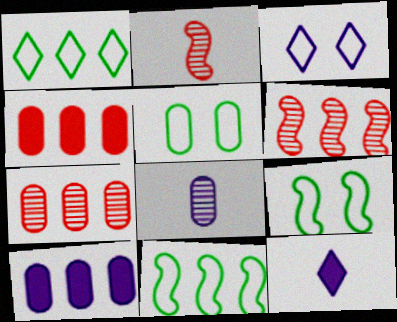[[1, 6, 10], 
[4, 5, 8], 
[5, 6, 12], 
[7, 9, 12]]